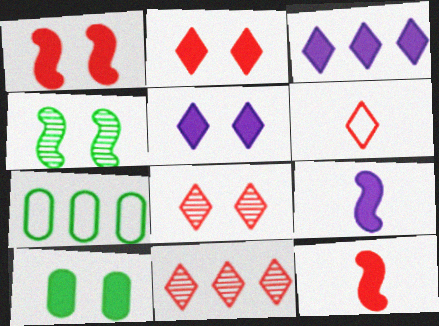[[1, 5, 10], 
[2, 6, 11], 
[3, 10, 12], 
[7, 8, 9]]